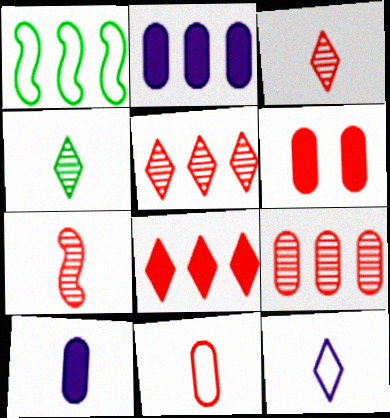[[1, 2, 5], 
[6, 9, 11]]